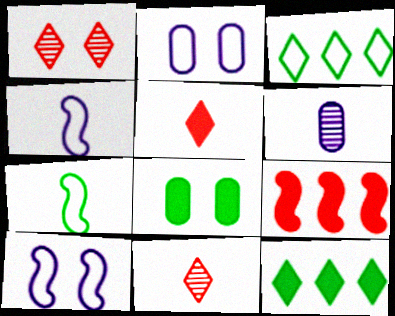[[1, 8, 10], 
[5, 6, 7]]